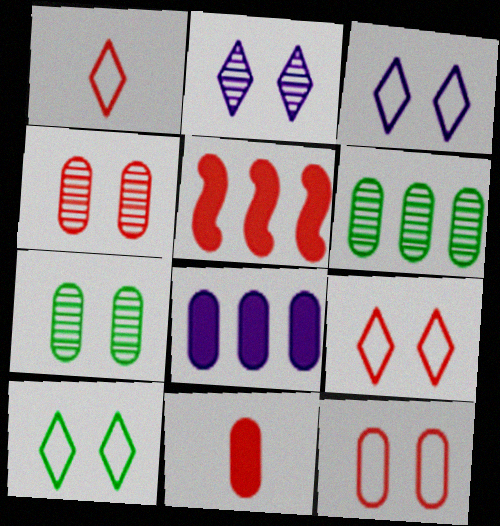[[1, 4, 5], 
[3, 9, 10]]